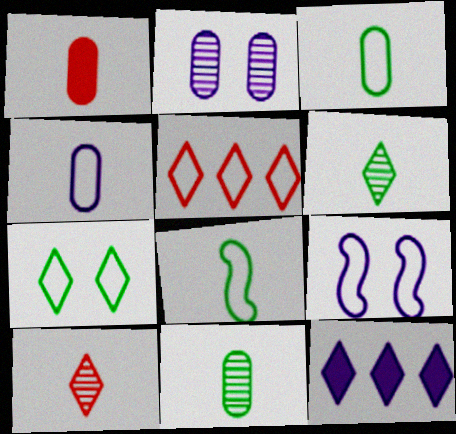[[1, 4, 11], 
[3, 5, 9], 
[7, 10, 12]]